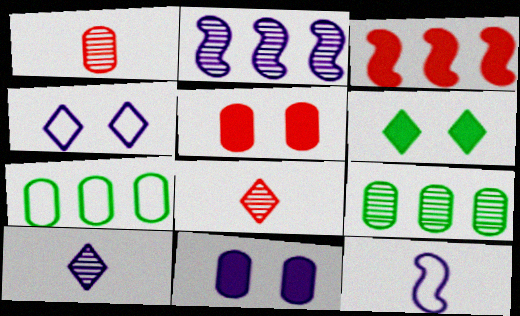[[1, 7, 11]]